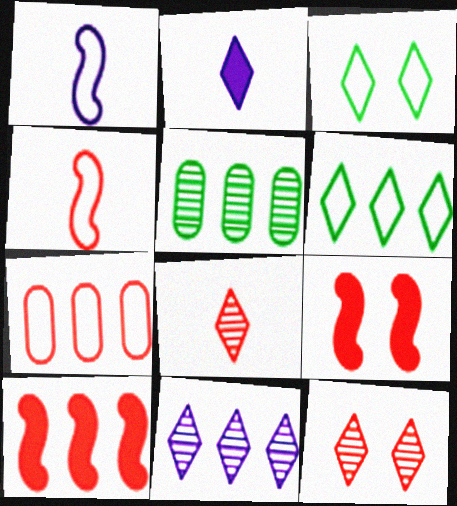[[1, 3, 7], 
[2, 6, 12], 
[7, 8, 9]]